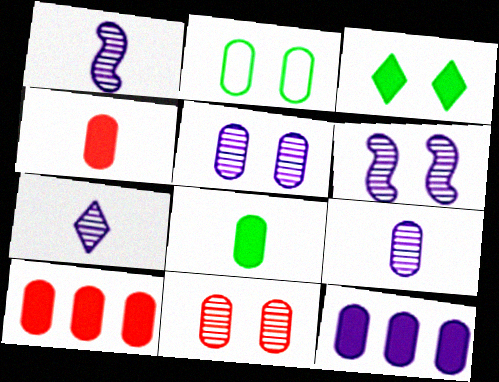[[1, 7, 9], 
[2, 9, 10]]